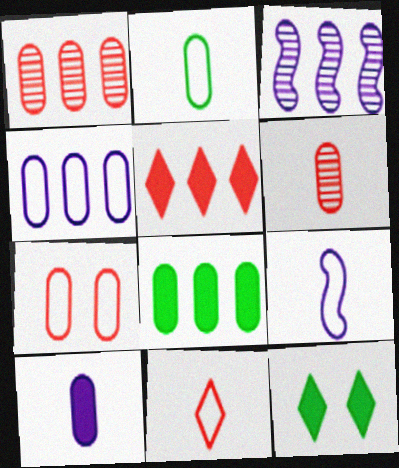[[1, 4, 8], 
[1, 9, 12], 
[2, 4, 7], 
[2, 6, 10], 
[2, 9, 11]]